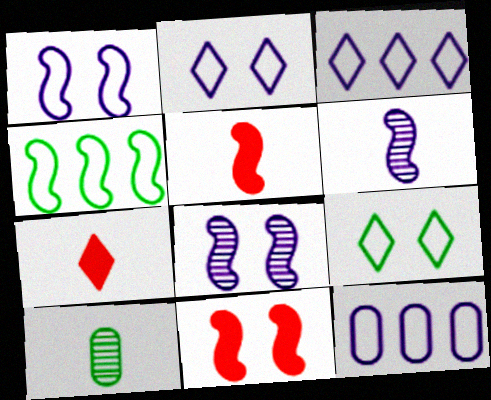[[3, 10, 11], 
[4, 5, 8], 
[4, 6, 11]]